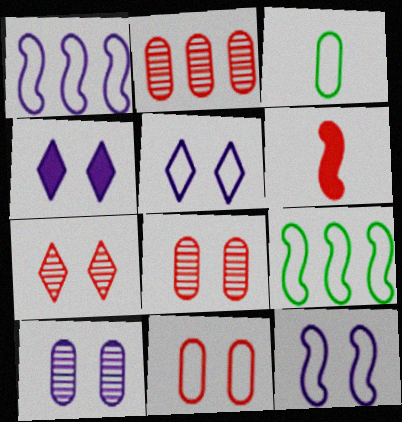[[4, 10, 12]]